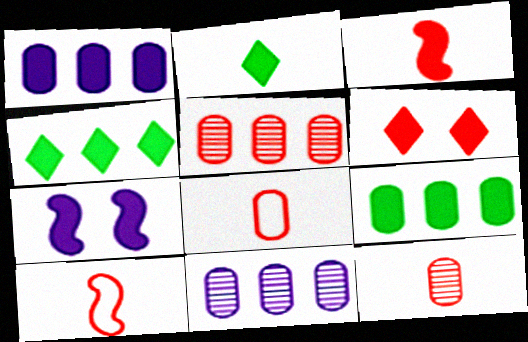[[5, 6, 10]]